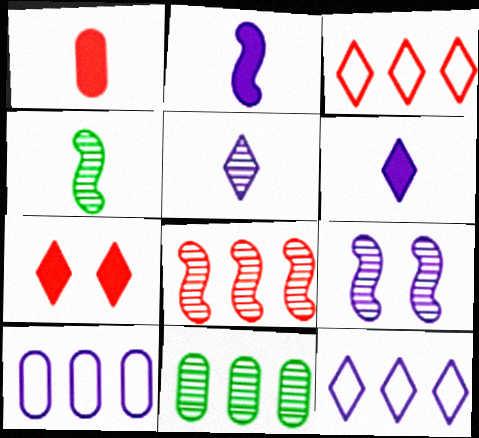[[4, 7, 10], 
[4, 8, 9], 
[6, 9, 10]]